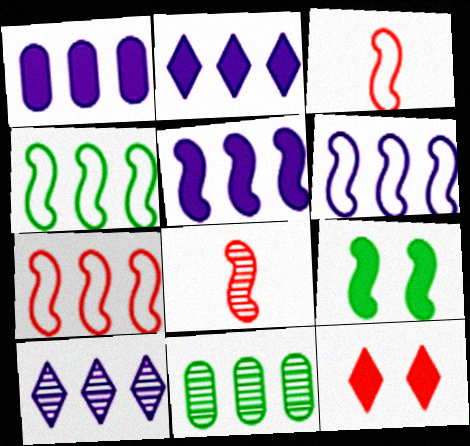[[1, 2, 5], 
[1, 6, 10], 
[2, 7, 11], 
[4, 6, 7], 
[6, 8, 9]]